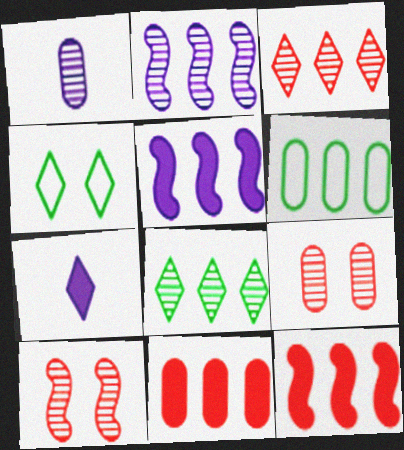[[1, 4, 12], 
[1, 8, 10], 
[3, 4, 7], 
[3, 5, 6], 
[6, 7, 10]]